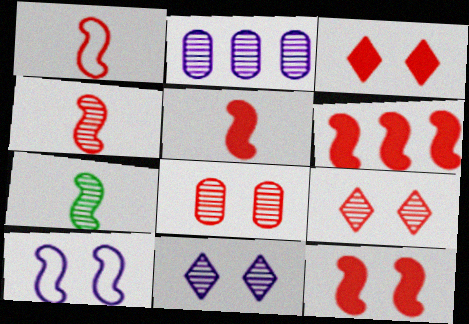[[1, 4, 5], 
[2, 7, 9], 
[5, 6, 12], 
[6, 7, 10]]